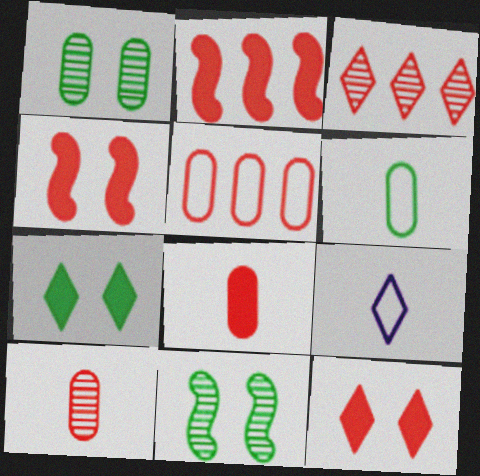[[1, 2, 9], 
[2, 3, 5], 
[2, 8, 12], 
[3, 7, 9]]